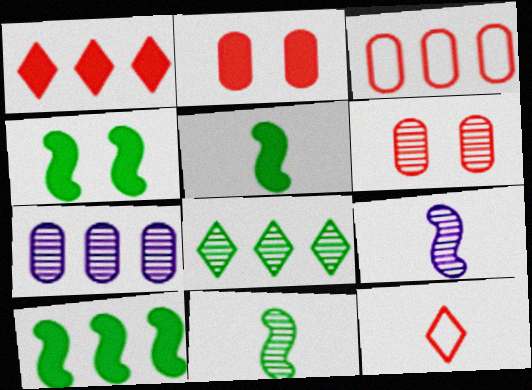[[4, 5, 10], 
[4, 7, 12], 
[6, 8, 9]]